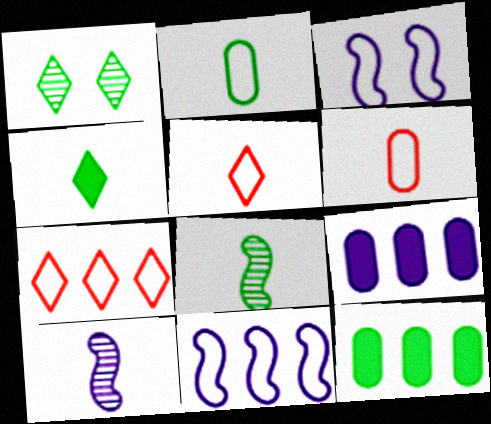[[2, 3, 7], 
[2, 4, 8], 
[4, 6, 10]]